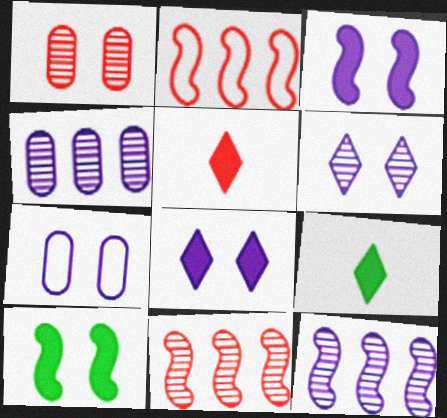[[1, 2, 5], 
[3, 6, 7], 
[7, 9, 11]]